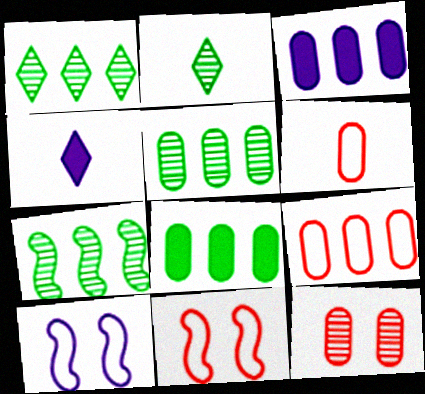[[1, 5, 7], 
[2, 3, 11], 
[3, 5, 9], 
[4, 5, 11]]